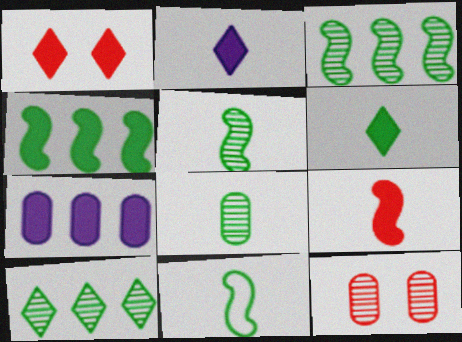[[6, 8, 11]]